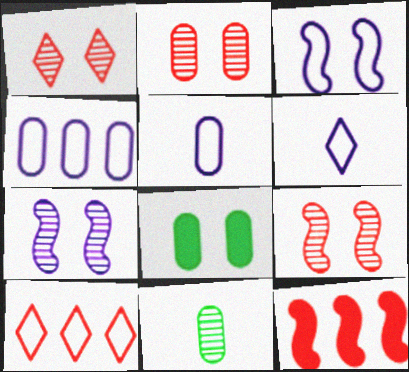[[1, 2, 9], 
[1, 3, 8], 
[3, 4, 6]]